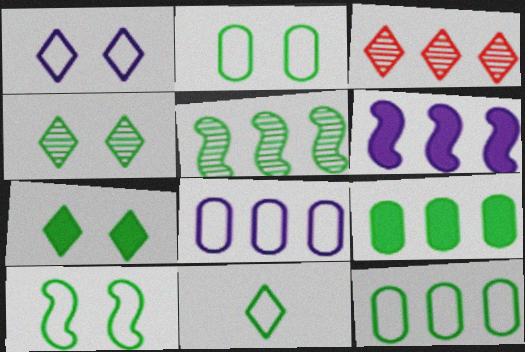[[3, 6, 12], 
[10, 11, 12]]